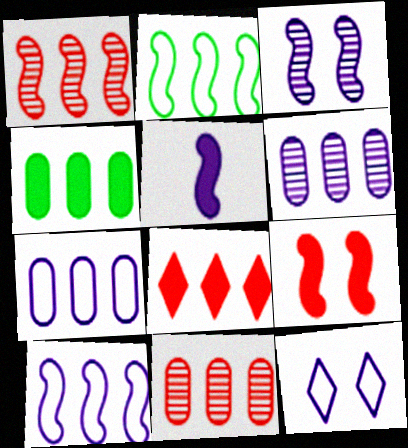[[2, 6, 8], 
[3, 5, 10], 
[4, 7, 11], 
[5, 6, 12]]